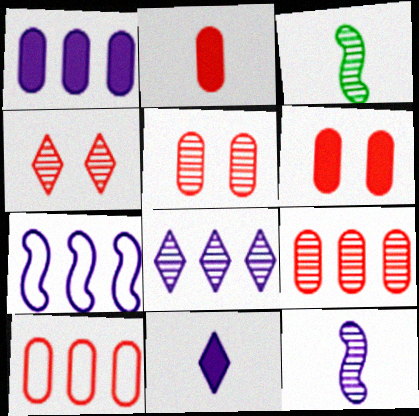[[1, 7, 8], 
[2, 5, 10], 
[3, 5, 8]]